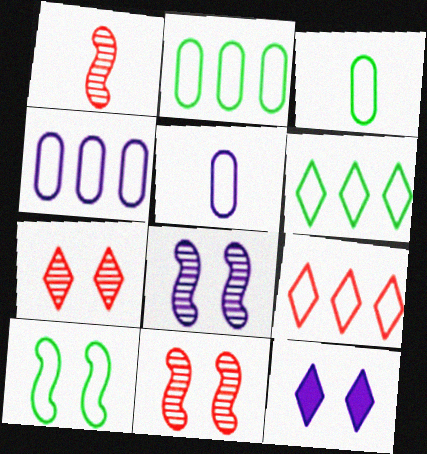[[1, 2, 12], 
[3, 6, 10], 
[5, 9, 10]]